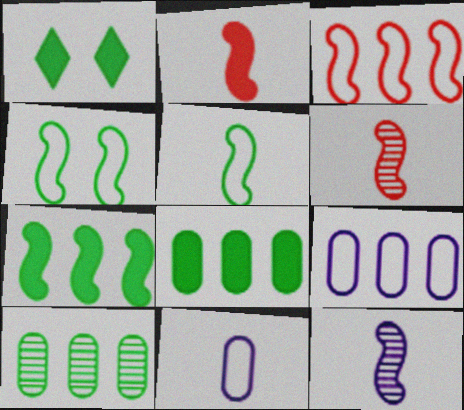[[1, 5, 10], 
[1, 6, 9], 
[2, 5, 12]]